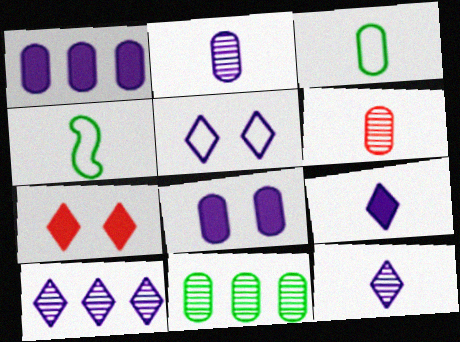[[4, 6, 9], 
[5, 9, 10]]